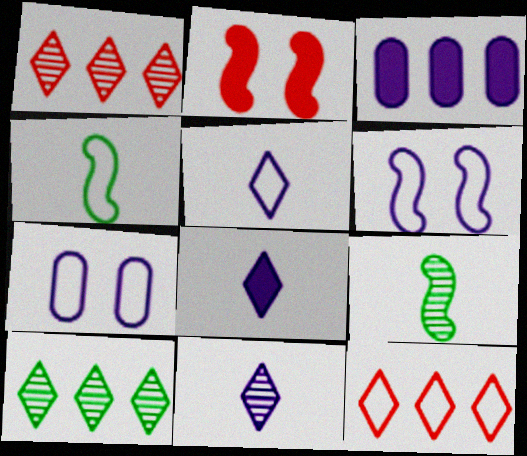[[3, 6, 11], 
[4, 7, 12], 
[5, 8, 11]]